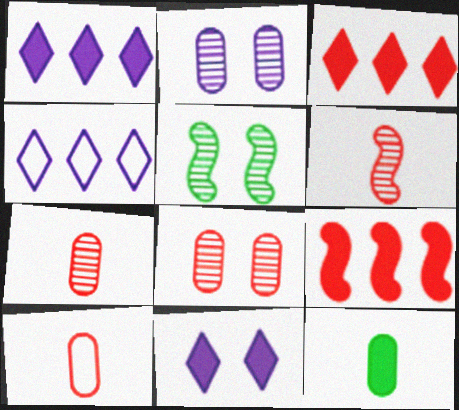[[1, 5, 10], 
[9, 11, 12]]